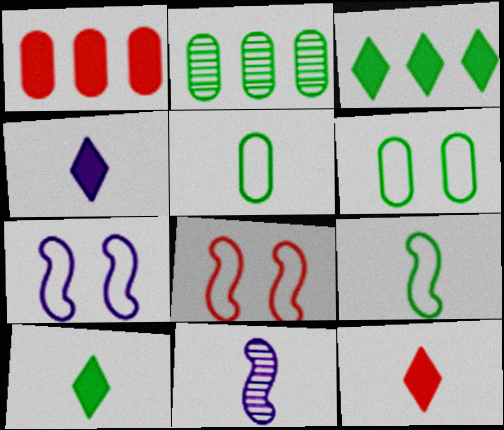[[2, 4, 8], 
[2, 7, 12], 
[4, 10, 12], 
[5, 11, 12]]